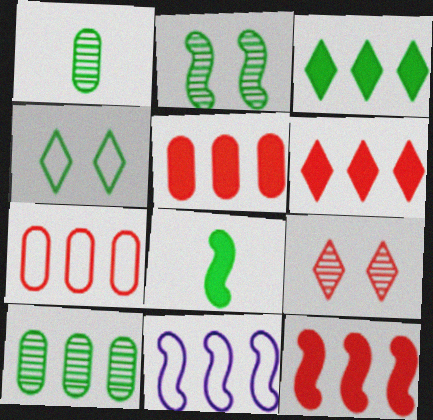[[4, 8, 10], 
[5, 6, 12], 
[6, 10, 11]]